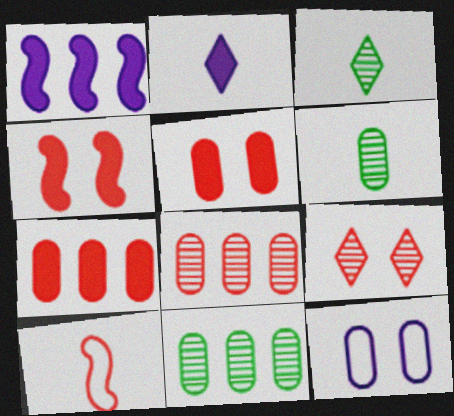[[2, 6, 10], 
[6, 7, 12], 
[7, 9, 10]]